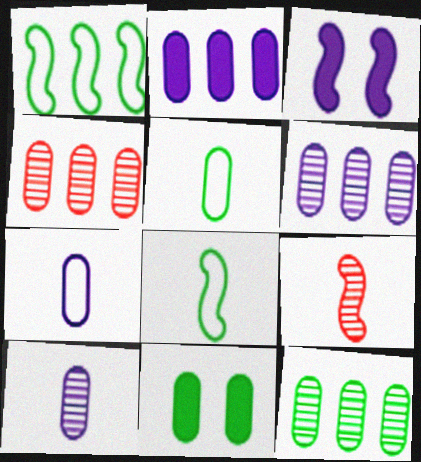[[1, 3, 9], 
[4, 6, 12], 
[4, 7, 11], 
[5, 11, 12]]